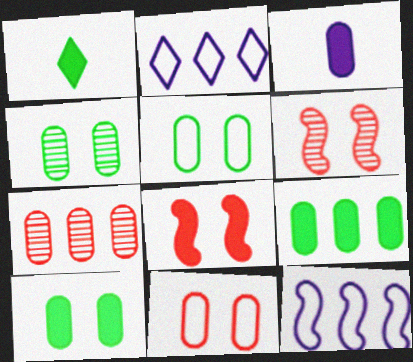[[3, 5, 7], 
[4, 5, 10]]